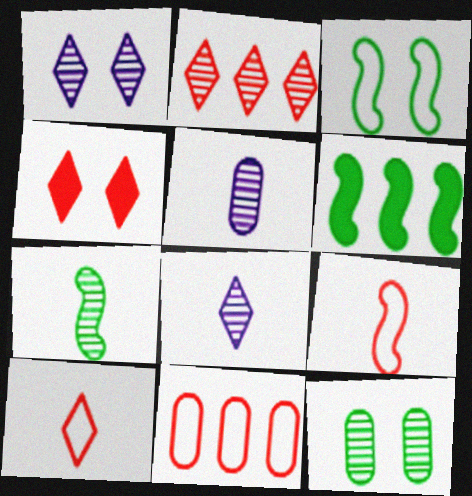[[2, 4, 10], 
[3, 6, 7]]